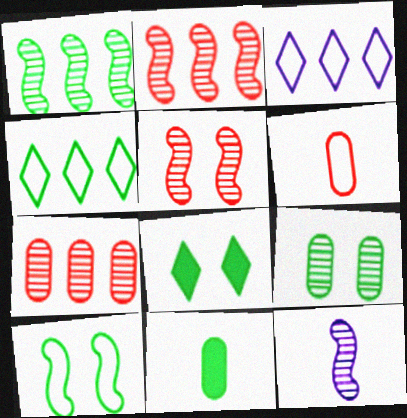[[1, 5, 12], 
[3, 5, 11], 
[3, 6, 10], 
[8, 9, 10]]